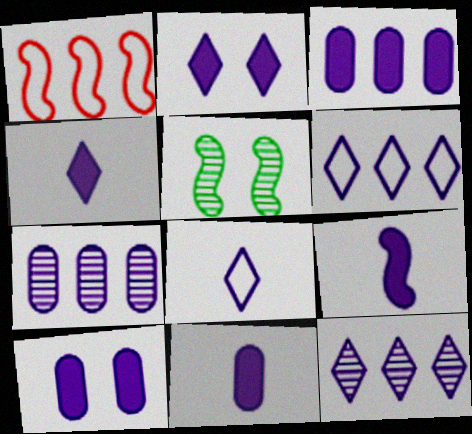[[1, 5, 9], 
[2, 3, 9], 
[2, 8, 12], 
[3, 10, 11], 
[4, 9, 11]]